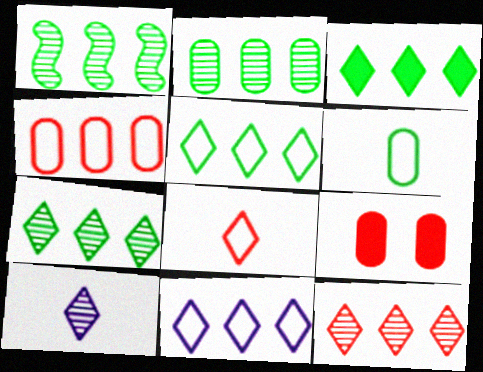[[1, 2, 7], 
[3, 5, 7], 
[3, 11, 12]]